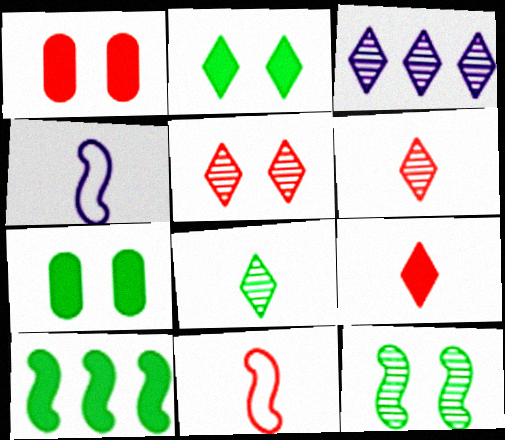[[3, 5, 8], 
[3, 7, 11]]